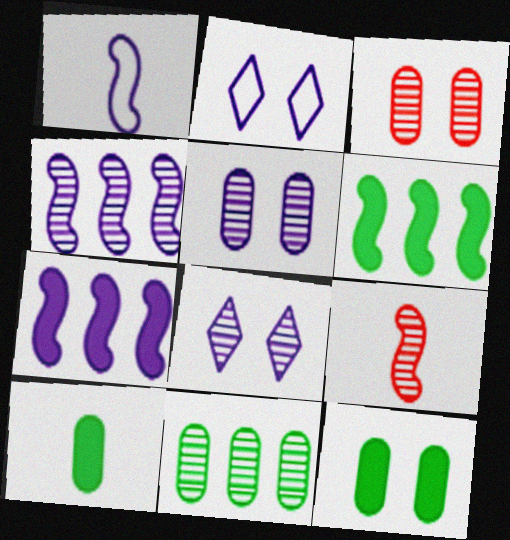[[8, 9, 11]]